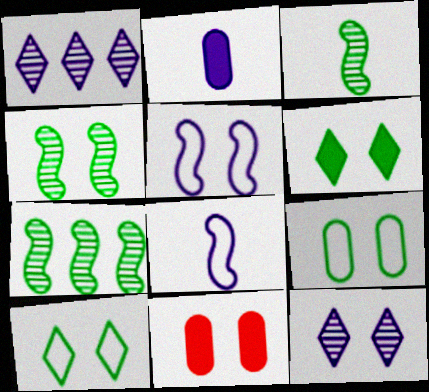[[1, 2, 5], 
[3, 4, 7], 
[4, 6, 9]]